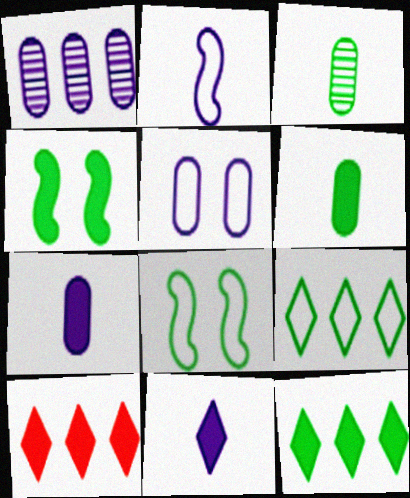[[1, 5, 7], 
[3, 4, 9], 
[3, 8, 12], 
[4, 6, 12], 
[4, 7, 10]]